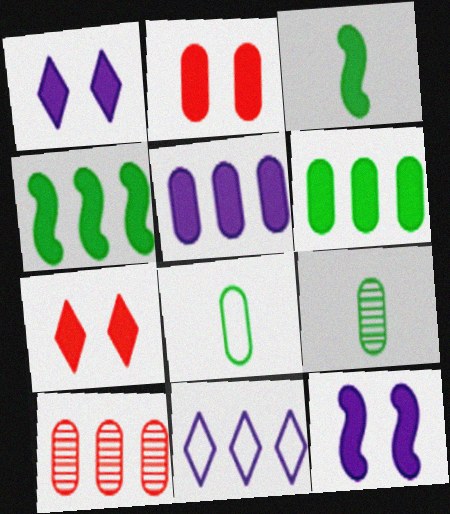[[3, 5, 7], 
[4, 10, 11]]